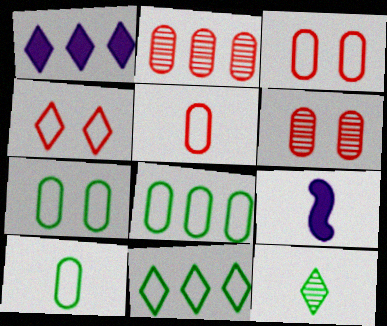[[1, 4, 12], 
[5, 9, 12], 
[6, 9, 11], 
[7, 8, 10]]